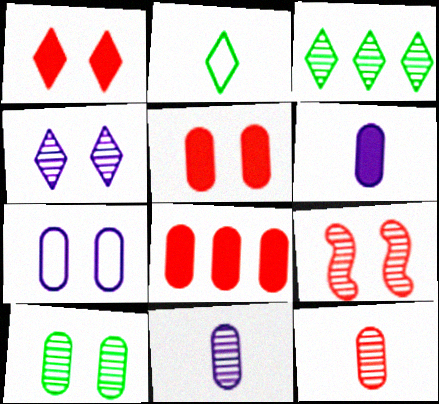[[3, 9, 11], 
[4, 9, 10], 
[5, 7, 10]]